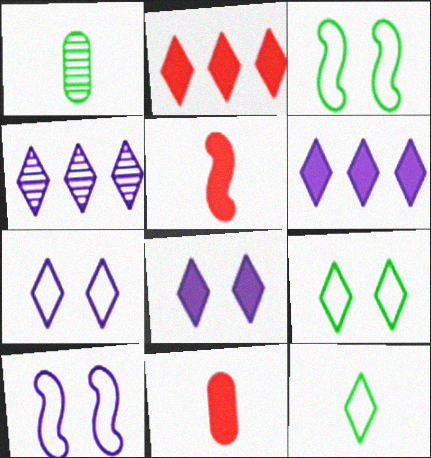[[1, 2, 10], 
[3, 4, 11]]